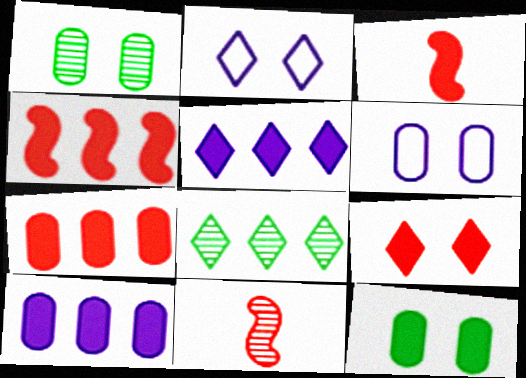[[3, 5, 12], 
[3, 6, 8], 
[3, 7, 9]]